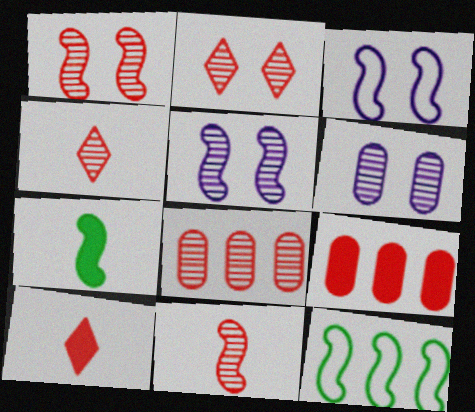[[1, 4, 8], 
[2, 8, 11], 
[6, 10, 12]]